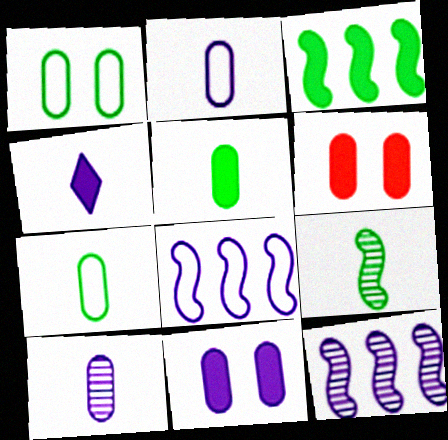[[3, 4, 6]]